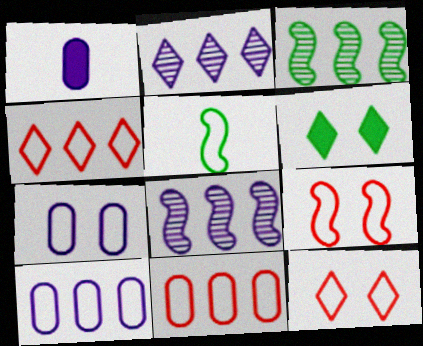[[1, 3, 12], 
[4, 5, 7], 
[5, 10, 12]]